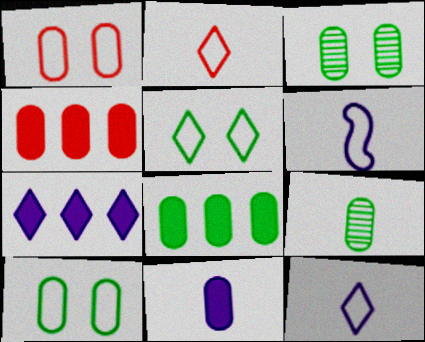[[8, 9, 10]]